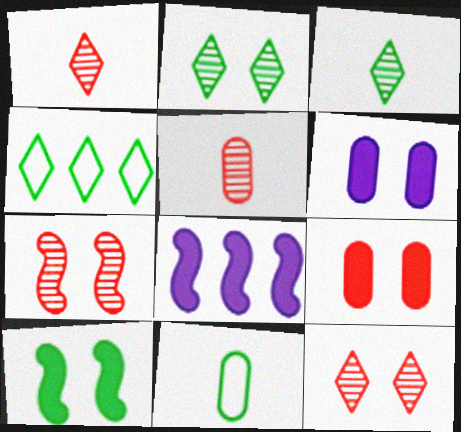[[8, 11, 12]]